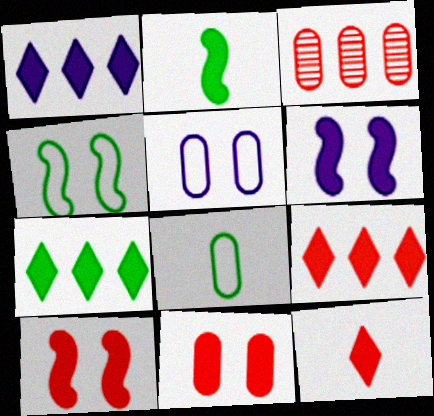[[1, 2, 11], 
[1, 7, 9]]